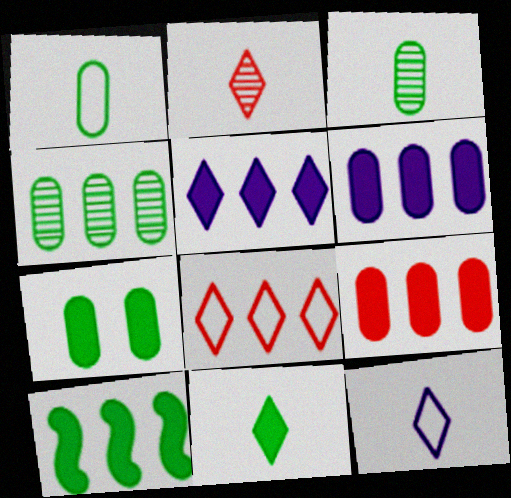[[1, 4, 7], 
[2, 11, 12], 
[5, 9, 10], 
[7, 10, 11]]